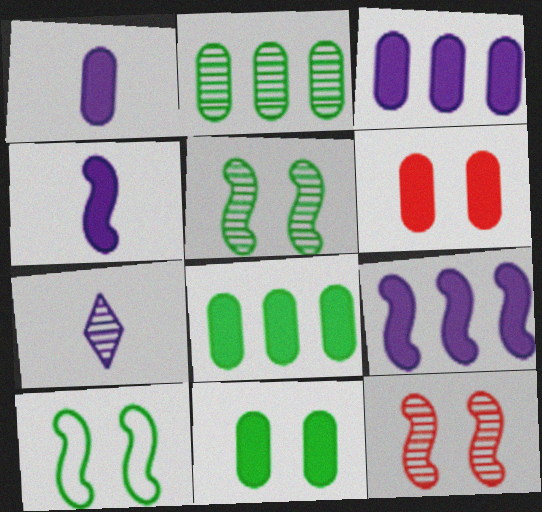[[1, 6, 8], 
[2, 7, 12]]